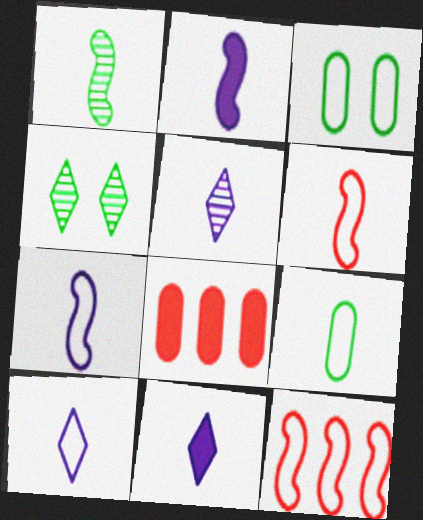[[1, 2, 6], 
[3, 10, 12], 
[4, 7, 8], 
[5, 10, 11], 
[6, 9, 10]]